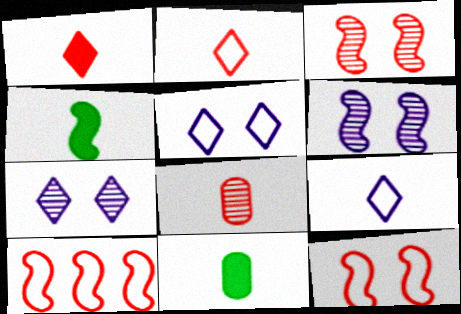[[4, 6, 10], 
[4, 8, 9], 
[7, 10, 11]]